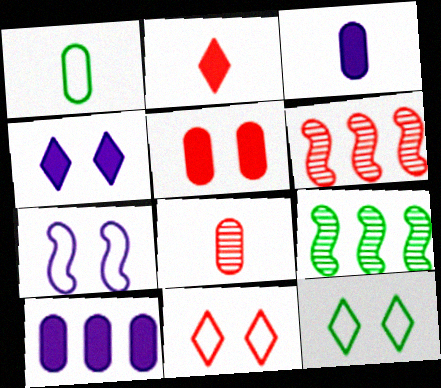[[1, 3, 8], 
[1, 4, 6], 
[3, 6, 12], 
[3, 9, 11]]